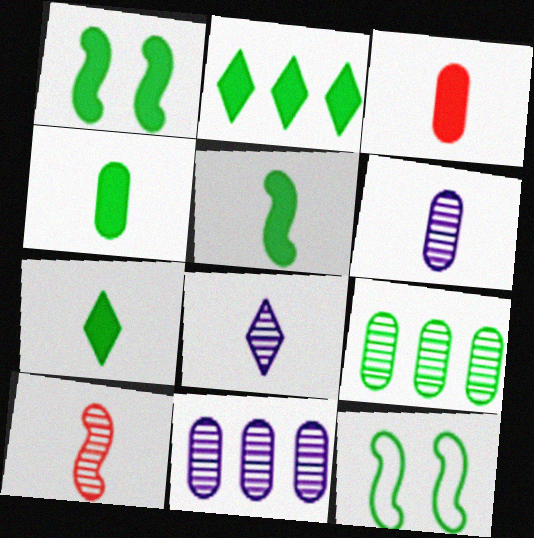[[1, 2, 4], 
[4, 5, 7], 
[7, 9, 12]]